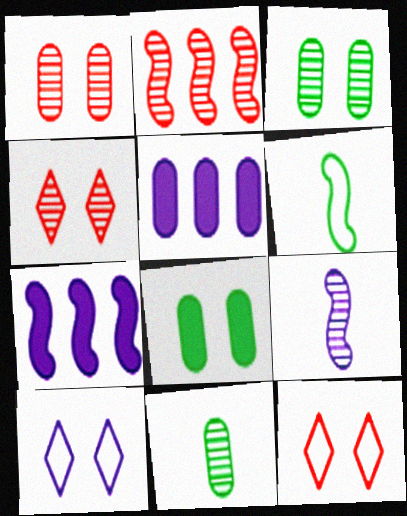[[4, 5, 6], 
[5, 9, 10], 
[7, 11, 12]]